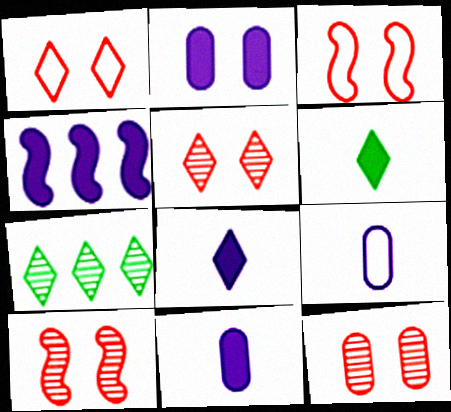[[1, 7, 8], 
[2, 4, 8], 
[3, 7, 11], 
[5, 10, 12]]